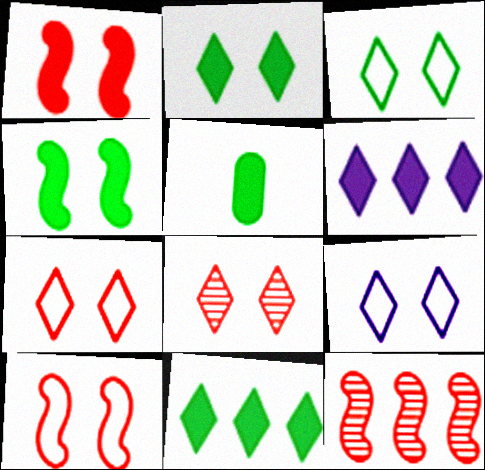[[1, 5, 6], 
[2, 8, 9], 
[3, 7, 9], 
[4, 5, 11], 
[5, 9, 12]]